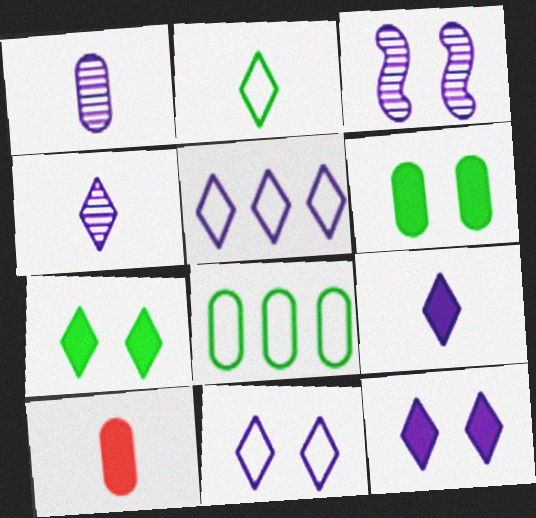[[4, 5, 12]]